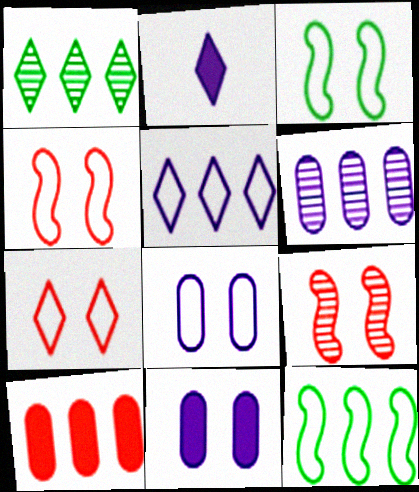[[1, 2, 7], 
[3, 7, 8]]